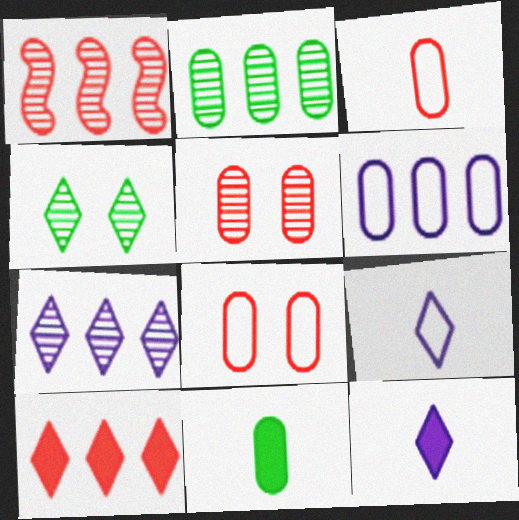[[1, 2, 7], 
[4, 9, 10], 
[5, 6, 11]]